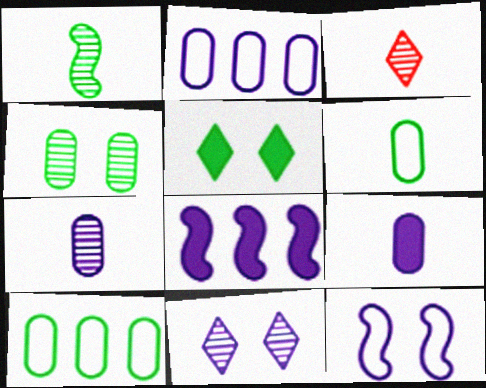[[1, 3, 7], 
[1, 5, 10]]